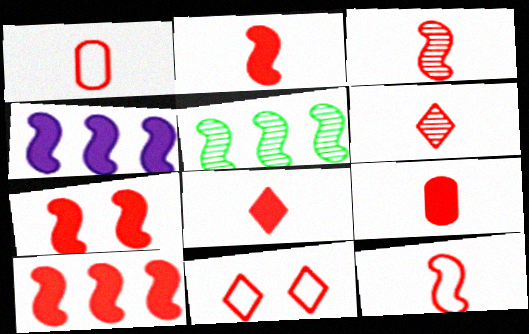[[1, 2, 6], 
[1, 3, 8], 
[2, 3, 12], 
[2, 7, 10], 
[2, 8, 9], 
[6, 9, 12]]